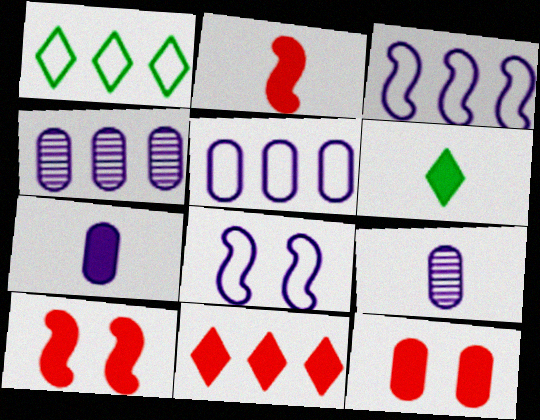[[1, 9, 10], 
[2, 6, 7], 
[2, 11, 12]]